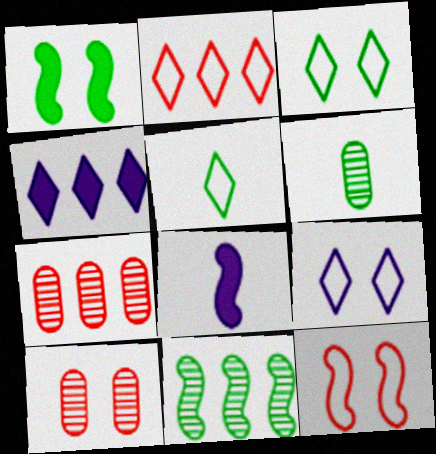[[1, 9, 10], 
[2, 5, 9], 
[3, 7, 8], 
[4, 6, 12], 
[8, 11, 12]]